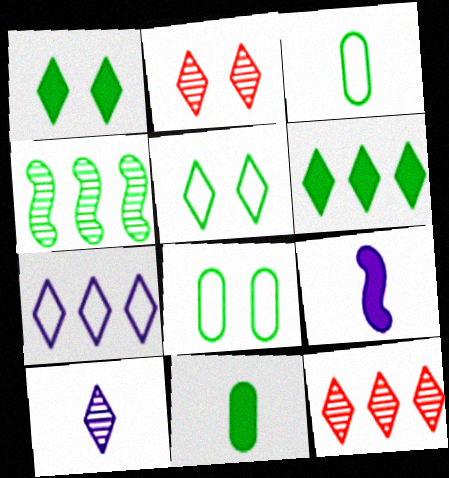[[1, 3, 4], 
[4, 5, 11], 
[6, 7, 12], 
[8, 9, 12]]